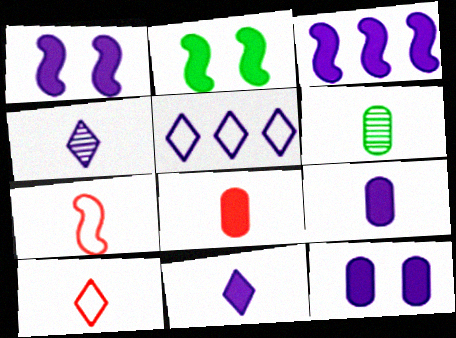[[3, 11, 12], 
[6, 7, 11]]